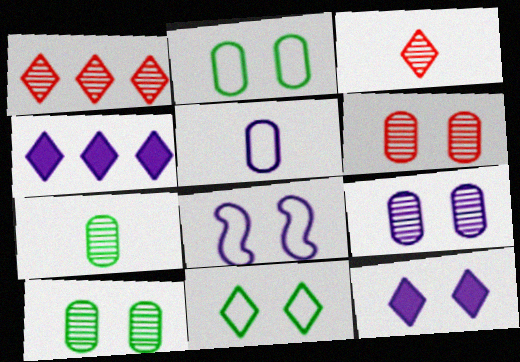[[3, 4, 11], 
[6, 9, 10], 
[8, 9, 12]]